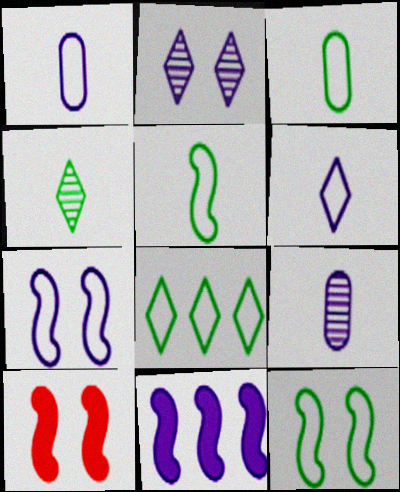[[1, 2, 11], 
[3, 8, 12], 
[8, 9, 10]]